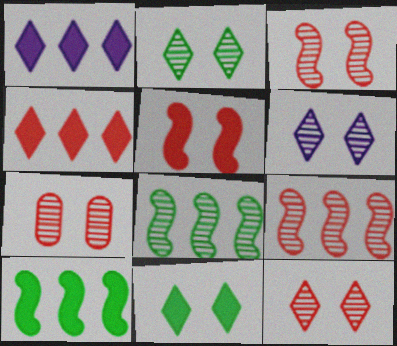[[2, 6, 12], 
[3, 7, 12]]